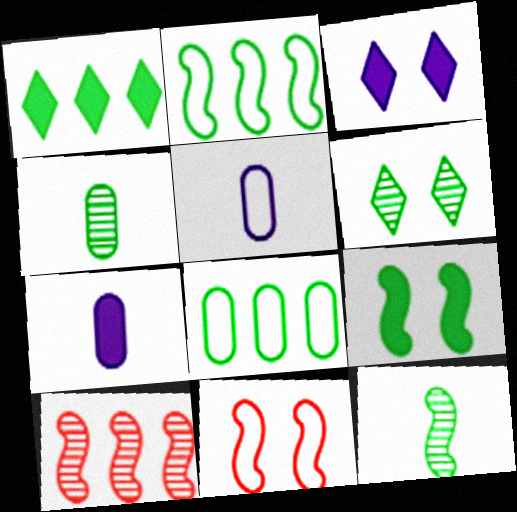[[2, 9, 12]]